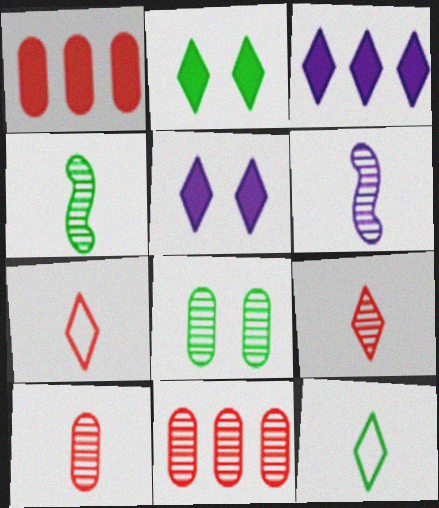[]